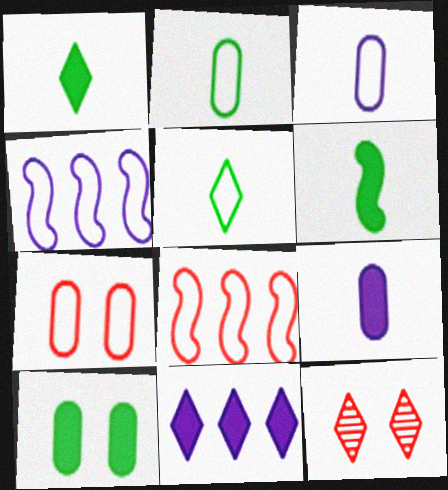[[4, 5, 7], 
[5, 11, 12]]